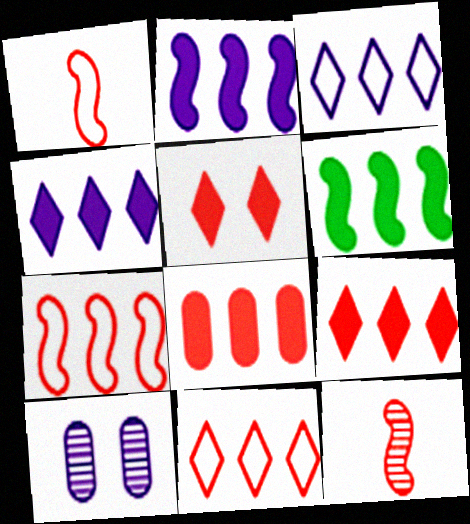[[4, 6, 8]]